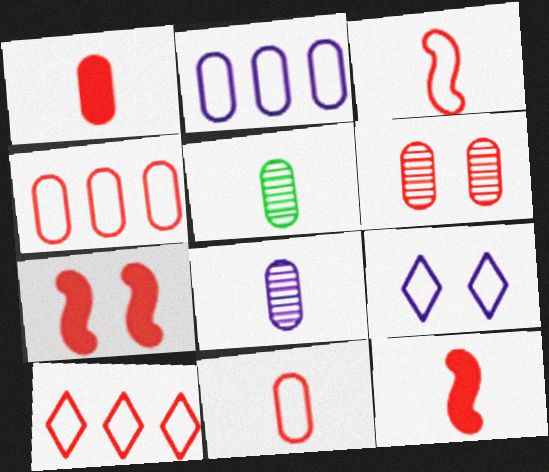[[1, 4, 6], 
[6, 10, 12]]